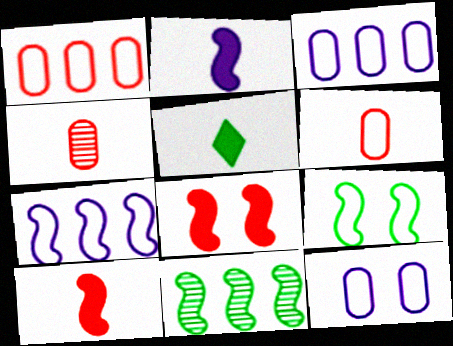[]